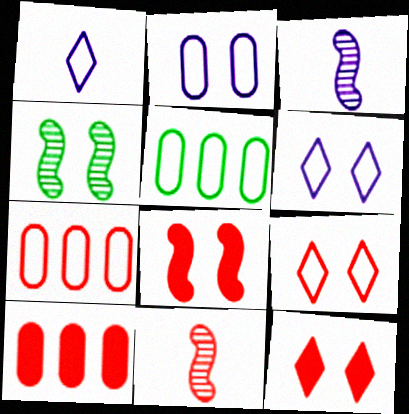[[1, 4, 10], 
[2, 4, 12], 
[3, 5, 12], 
[7, 11, 12], 
[9, 10, 11]]